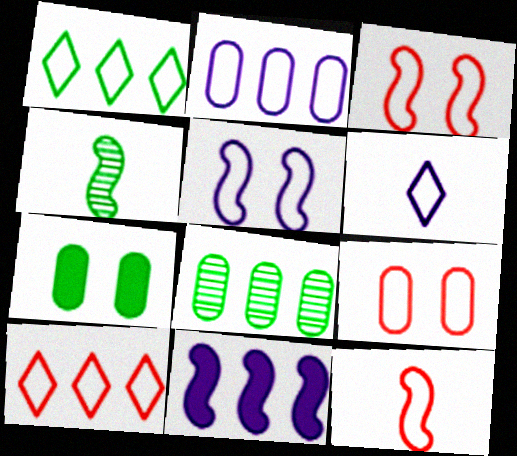[[1, 4, 7], 
[2, 5, 6], 
[3, 4, 11], 
[8, 10, 11], 
[9, 10, 12]]